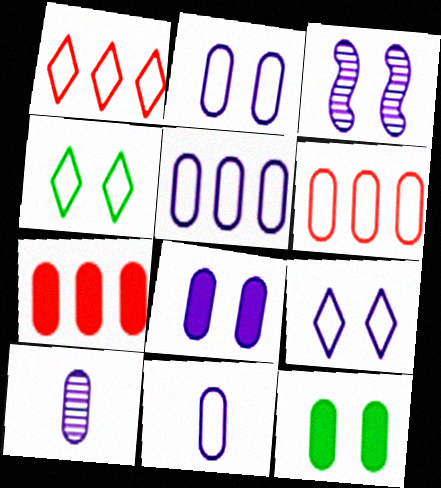[[2, 5, 11], 
[3, 8, 9], 
[5, 8, 10], 
[6, 10, 12]]